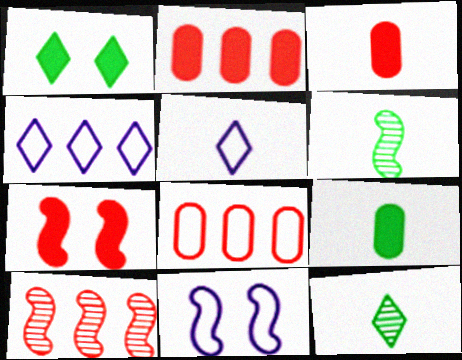[[2, 11, 12], 
[3, 5, 6]]